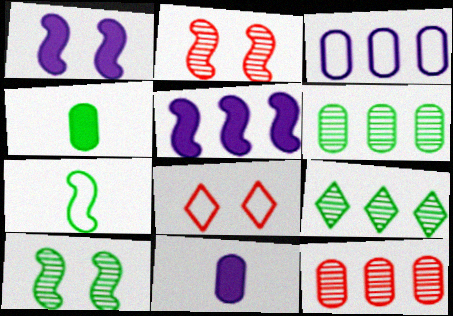[[2, 5, 7], 
[3, 7, 8]]